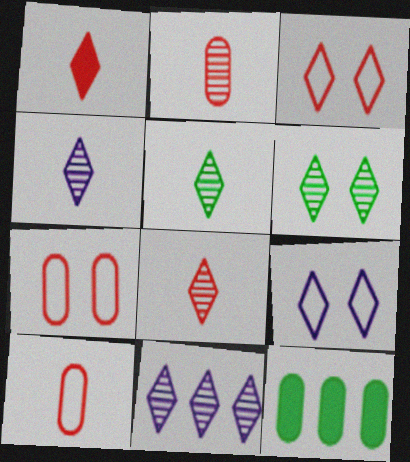[[4, 5, 8], 
[6, 8, 11]]